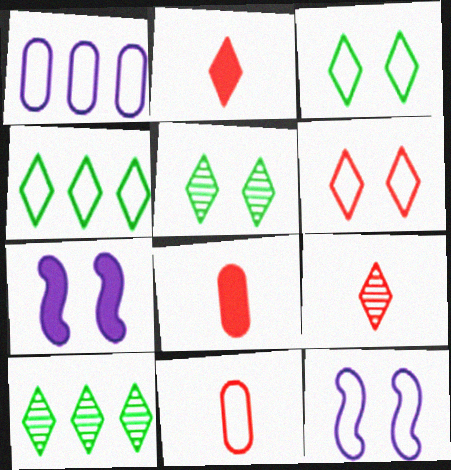[[4, 11, 12], 
[7, 10, 11], 
[8, 10, 12]]